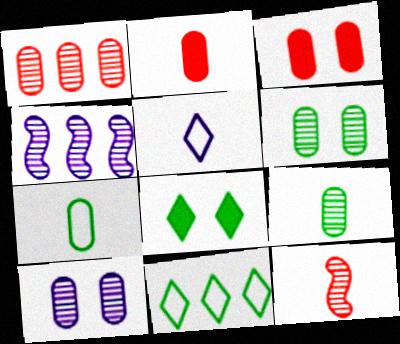[[1, 9, 10]]